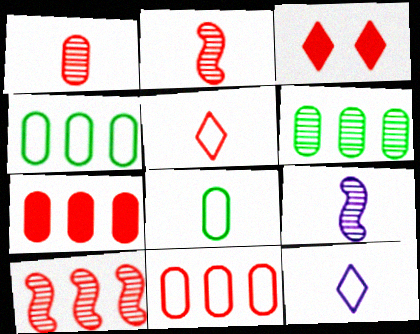[[2, 3, 11], 
[3, 4, 9]]